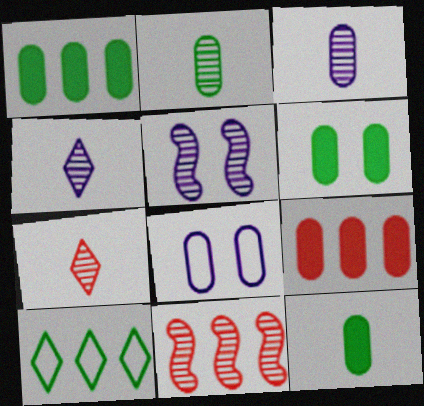[[1, 6, 12], 
[2, 8, 9]]